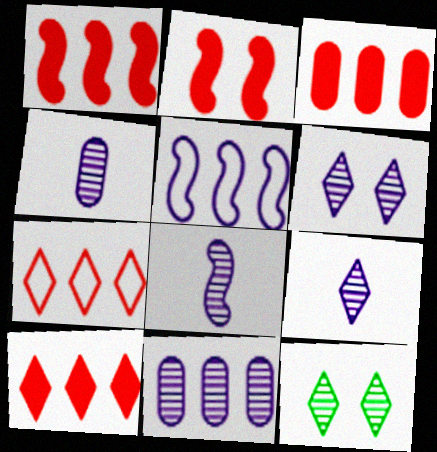[[1, 3, 10], 
[4, 8, 9], 
[6, 8, 11]]